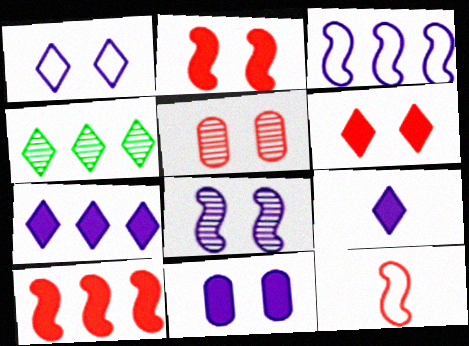[[1, 8, 11], 
[4, 11, 12]]